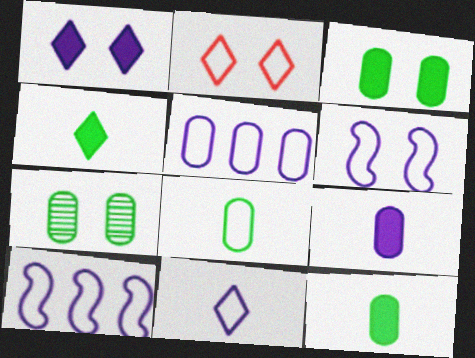[[2, 8, 10], 
[5, 6, 11]]